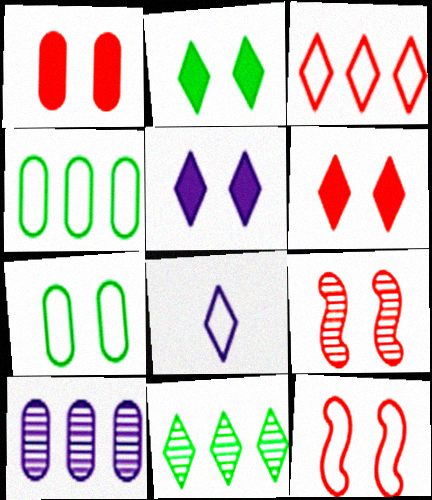[[2, 5, 6], 
[4, 8, 12], 
[5, 7, 9], 
[6, 8, 11]]